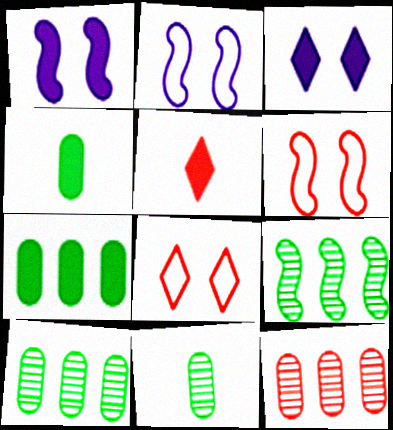[[1, 5, 7], 
[2, 5, 10], 
[5, 6, 12]]